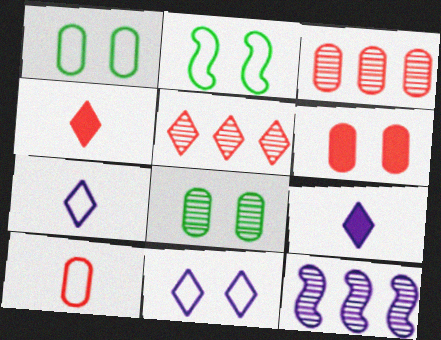[[1, 4, 12], 
[2, 3, 9], 
[3, 6, 10]]